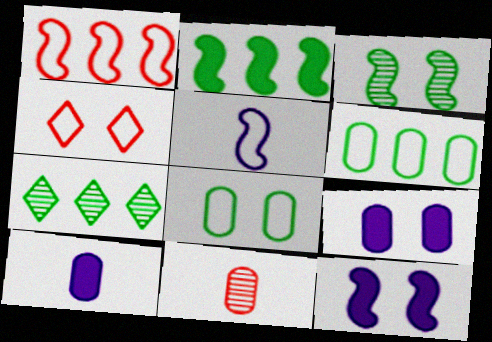[[2, 6, 7], 
[3, 4, 9], 
[4, 5, 6], 
[6, 9, 11]]